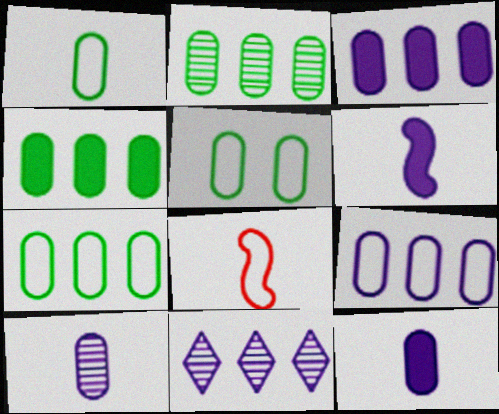[[1, 5, 7], 
[2, 4, 7]]